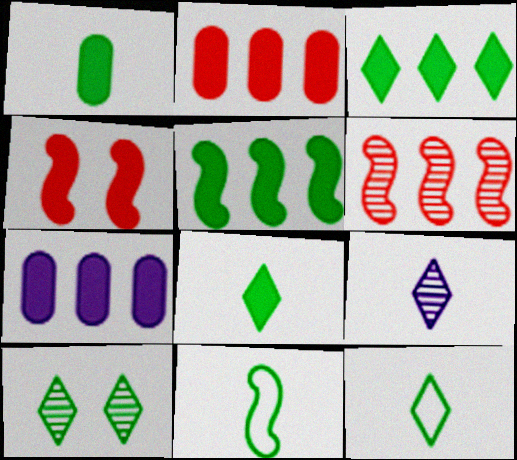[[3, 10, 12], 
[4, 7, 8]]